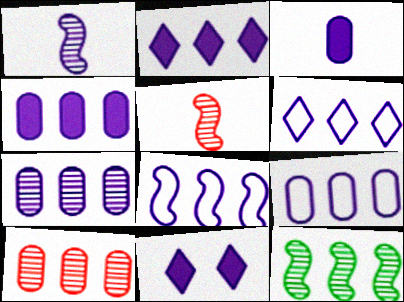[[1, 9, 11], 
[2, 7, 8], 
[4, 7, 9], 
[6, 8, 9]]